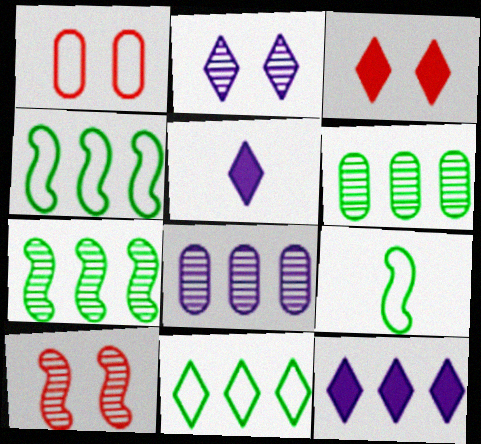[[1, 3, 10], 
[1, 5, 7], 
[3, 8, 9]]